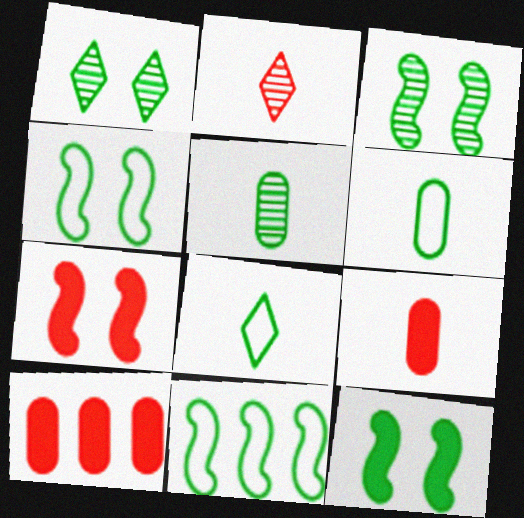[[3, 4, 12]]